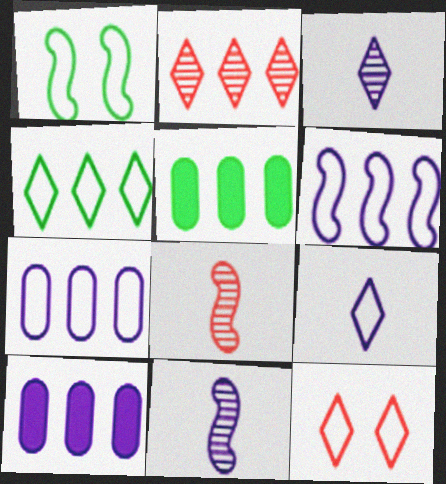[[2, 5, 6], 
[4, 9, 12], 
[5, 11, 12]]